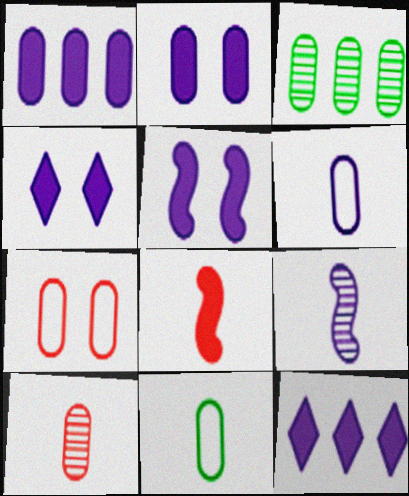[[2, 4, 5]]